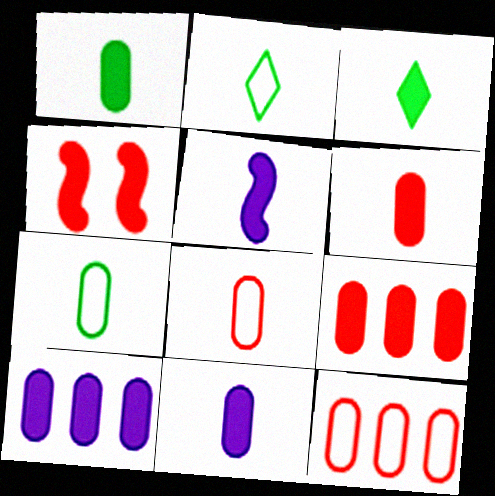[[1, 6, 11], 
[3, 4, 10], 
[3, 5, 6]]